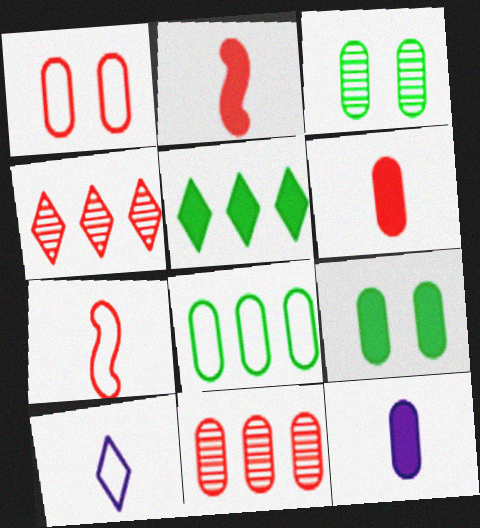[[1, 2, 4], 
[1, 6, 11]]